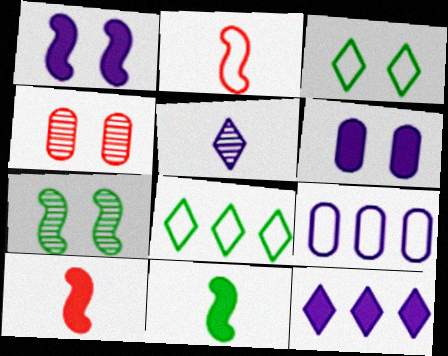[[1, 3, 4], 
[1, 5, 9], 
[2, 3, 9]]